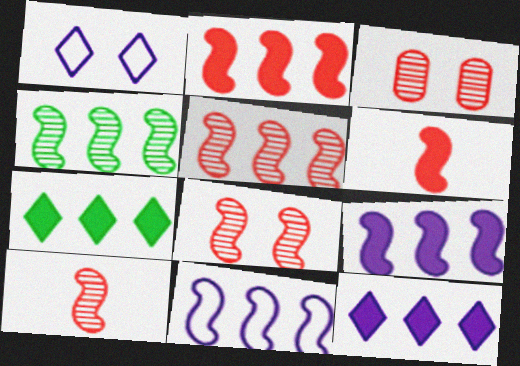[[2, 4, 11], 
[5, 8, 10]]